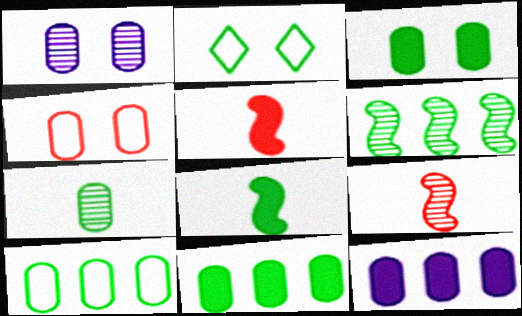[[1, 3, 4], 
[2, 9, 12], 
[3, 7, 10], 
[4, 7, 12]]